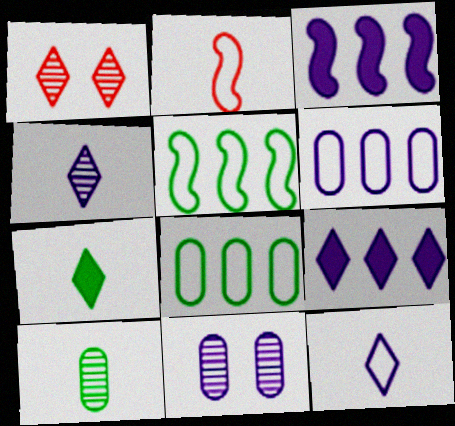[[3, 11, 12]]